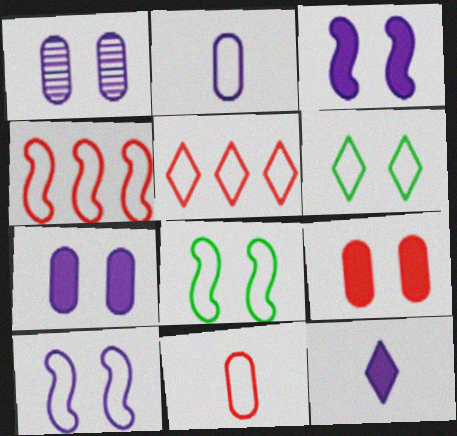[[2, 4, 6], 
[2, 5, 8]]